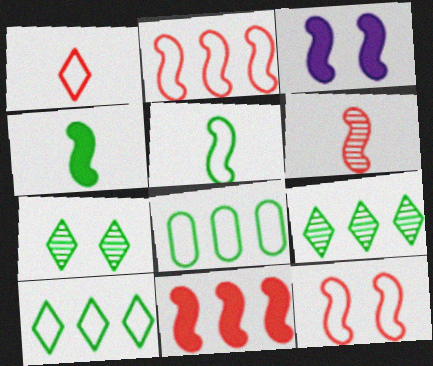[[3, 4, 11], 
[4, 7, 8], 
[6, 11, 12]]